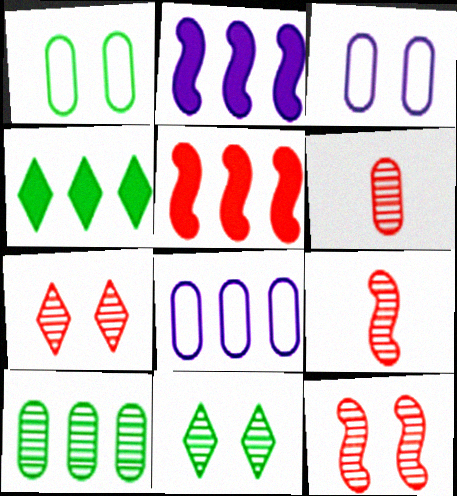[[3, 4, 9]]